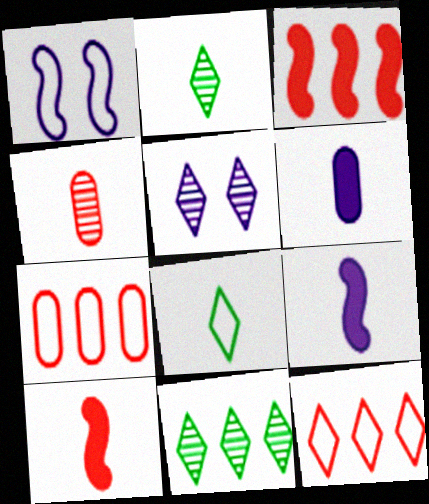[[1, 7, 8], 
[4, 8, 9]]